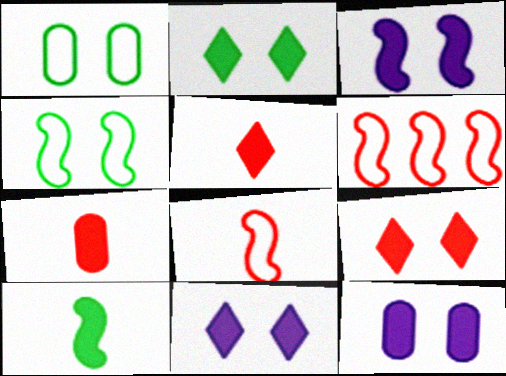[[2, 9, 11], 
[3, 11, 12]]